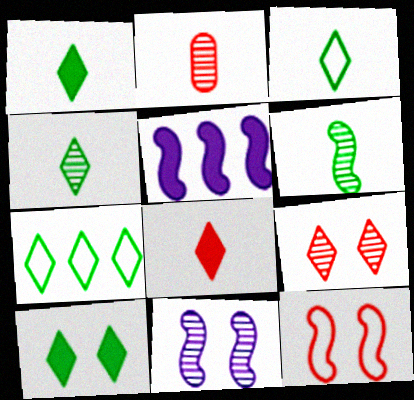[[1, 3, 4], 
[4, 7, 10], 
[5, 6, 12]]